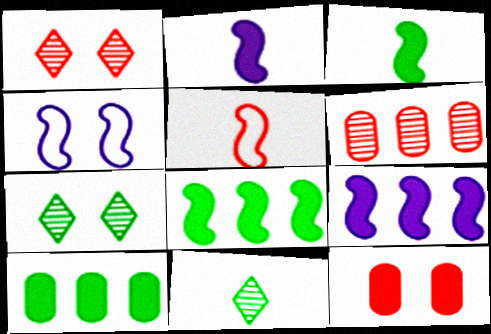[[4, 7, 12]]